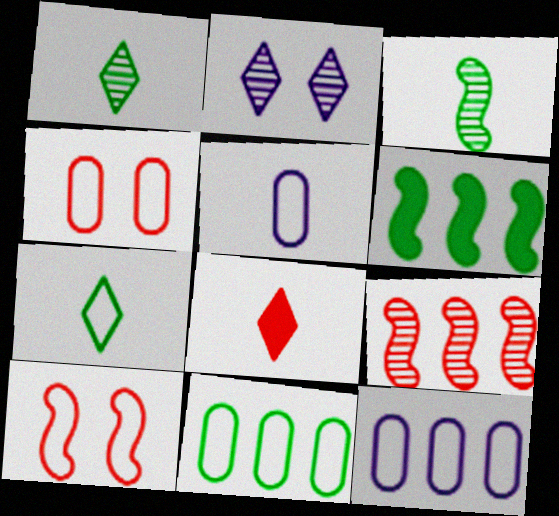[[3, 5, 8], 
[4, 5, 11], 
[4, 8, 9], 
[7, 10, 12]]